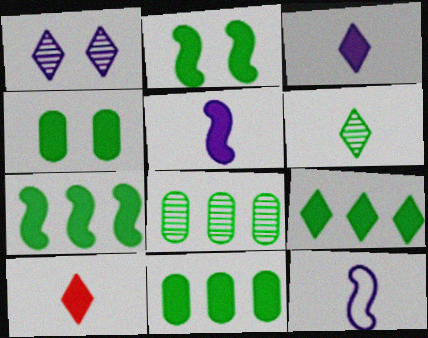[[7, 9, 11]]